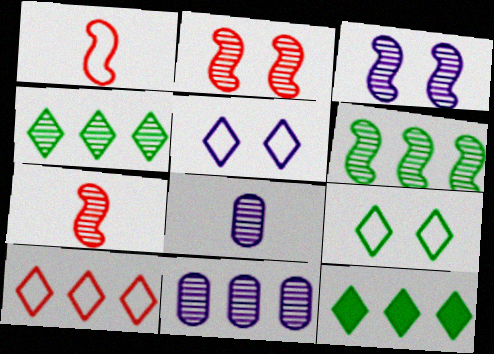[[2, 4, 8], 
[3, 6, 7]]